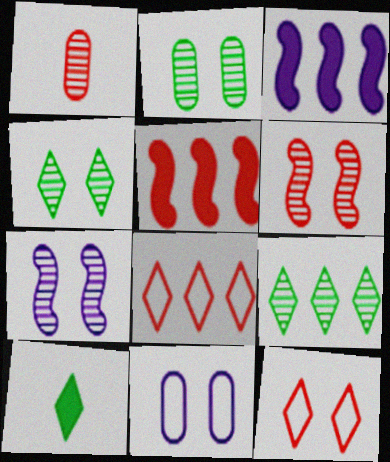[[1, 5, 12], 
[1, 7, 9]]